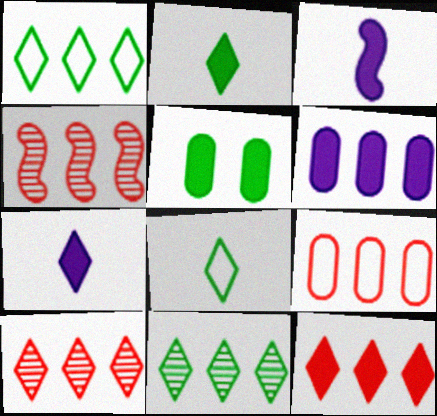[[1, 4, 6], 
[3, 5, 12], 
[4, 9, 12]]